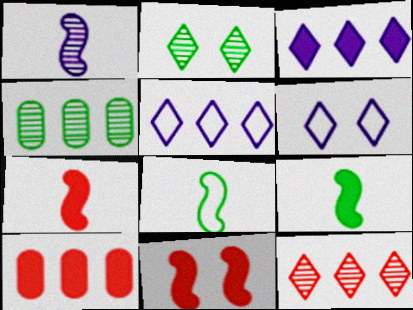[[1, 7, 8], 
[4, 6, 7]]